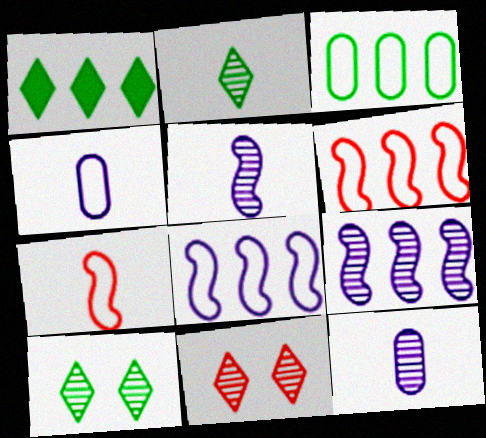[]